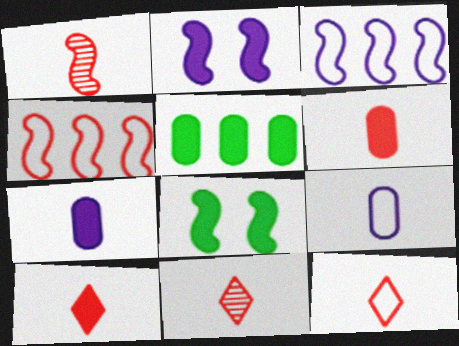[[1, 3, 8], 
[1, 6, 12], 
[2, 5, 10], 
[10, 11, 12]]